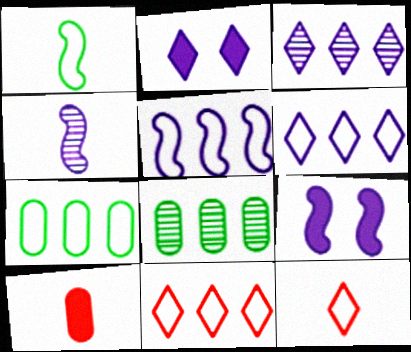[[4, 5, 9], 
[5, 7, 11], 
[8, 9, 12]]